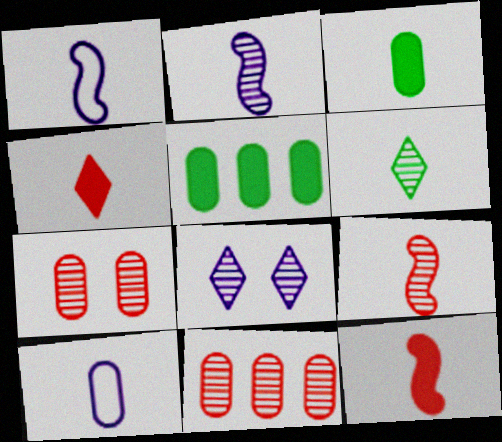[[5, 7, 10], 
[6, 10, 12]]